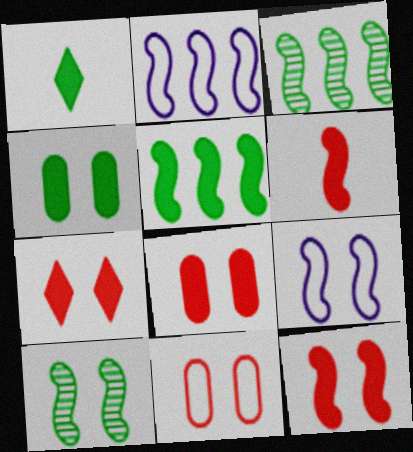[[1, 4, 5], 
[2, 6, 10], 
[3, 6, 9], 
[7, 8, 12], 
[9, 10, 12]]